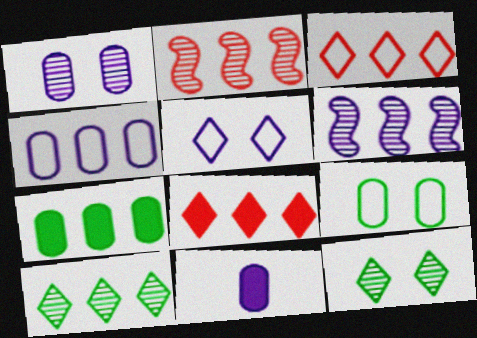[[1, 4, 11], 
[3, 6, 7], 
[5, 6, 11]]